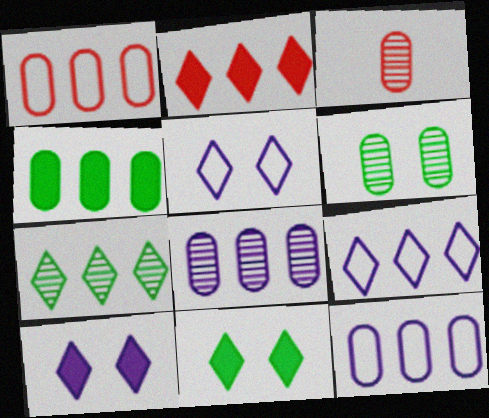[[1, 4, 8], 
[2, 7, 9], 
[3, 6, 8]]